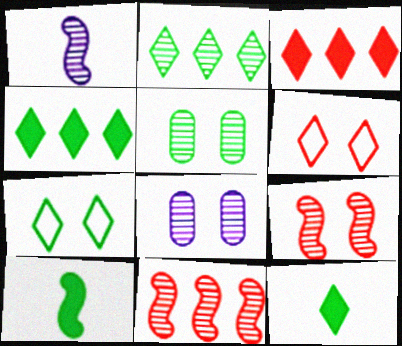[[2, 7, 12]]